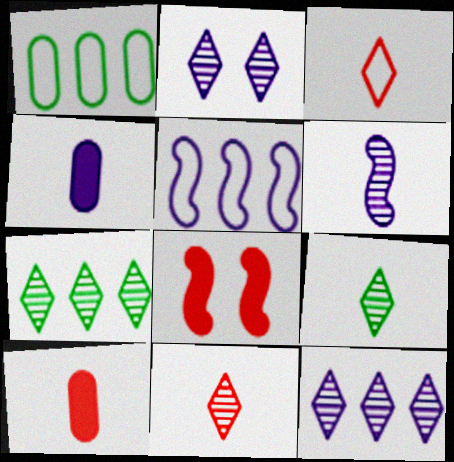[[2, 4, 5], 
[2, 7, 11]]